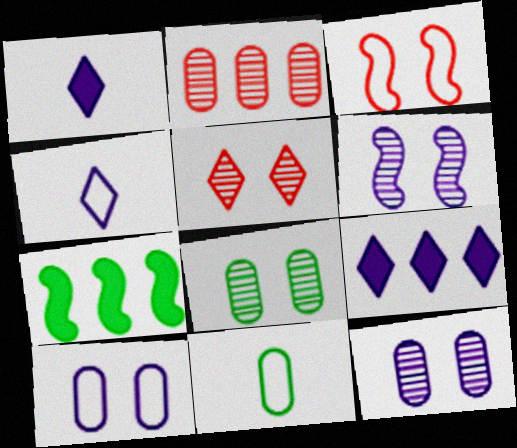[[5, 6, 8]]